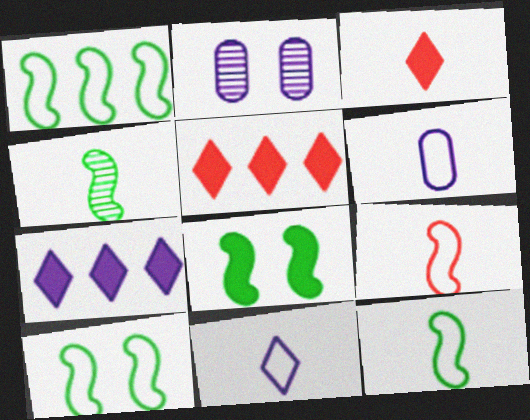[[1, 2, 3], 
[1, 4, 8], 
[1, 10, 12], 
[2, 5, 12], 
[3, 4, 6]]